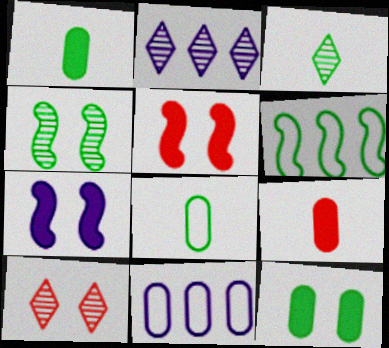[[2, 3, 10], 
[2, 5, 8], 
[3, 5, 11], 
[3, 6, 12]]